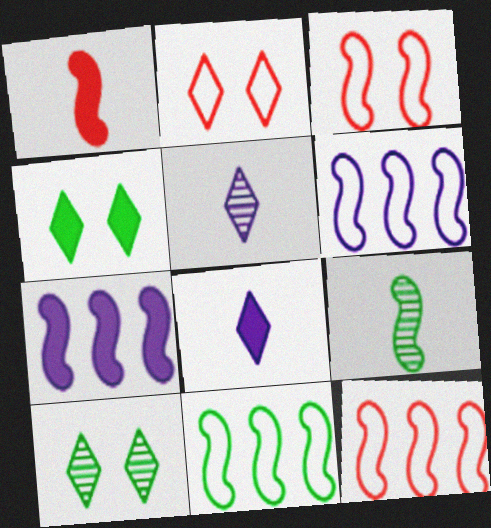[[3, 7, 9], 
[6, 11, 12]]